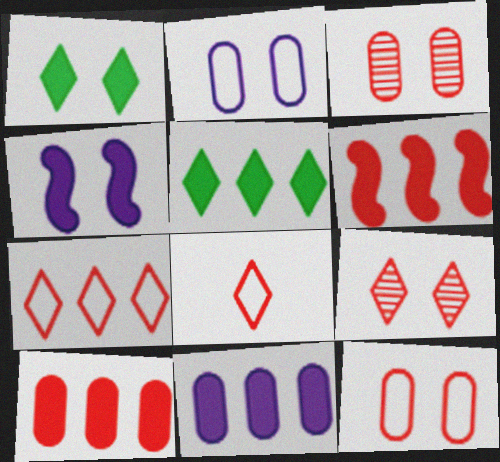[[3, 6, 8], 
[5, 6, 11]]